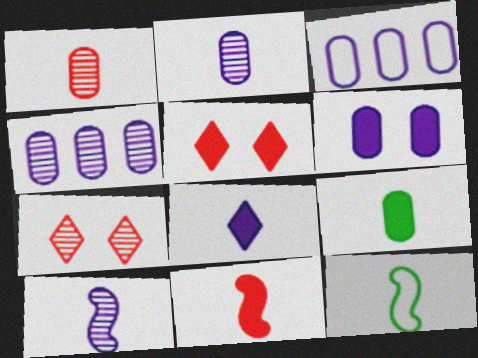[[1, 8, 12], 
[2, 3, 6], 
[4, 5, 12], 
[8, 9, 11], 
[10, 11, 12]]